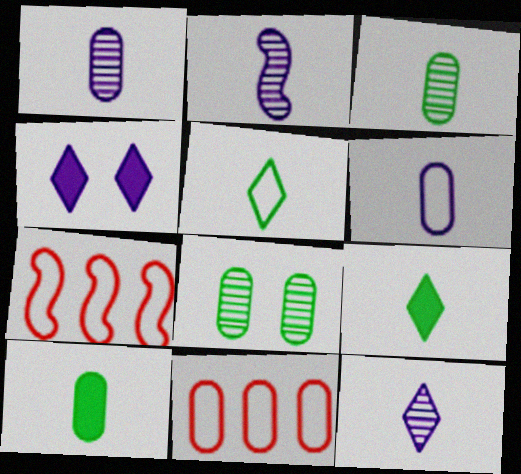[[1, 2, 12], 
[3, 4, 7]]